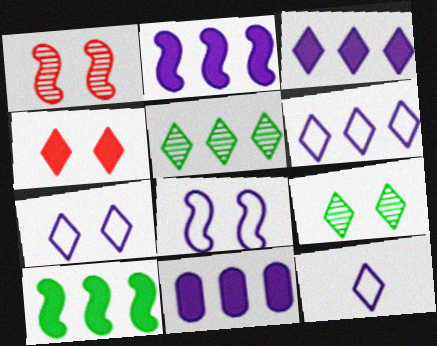[[2, 3, 11], 
[4, 5, 12], 
[4, 7, 9], 
[6, 7, 12]]